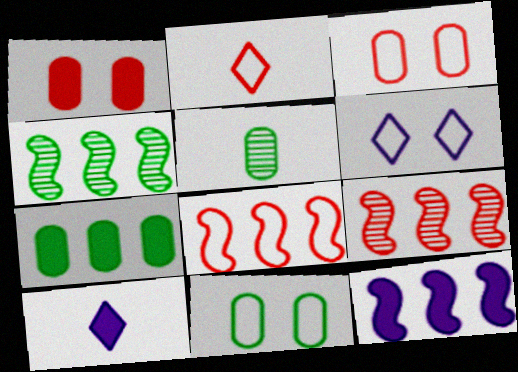[[1, 2, 9], 
[2, 3, 8], 
[3, 4, 10], 
[4, 8, 12], 
[5, 7, 11], 
[9, 10, 11]]